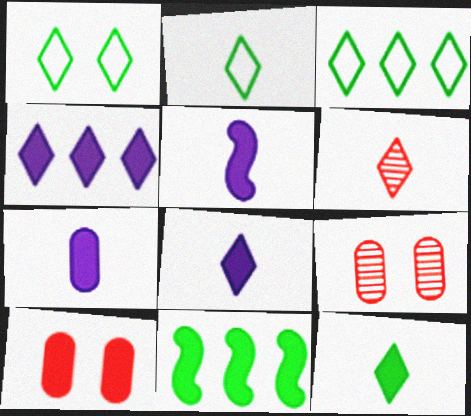[[1, 2, 3], 
[1, 4, 6], 
[2, 6, 8], 
[3, 5, 9], 
[5, 7, 8], 
[8, 10, 11]]